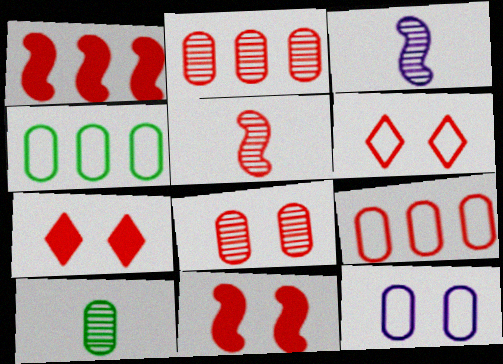[[3, 4, 7], 
[5, 7, 9], 
[6, 8, 11]]